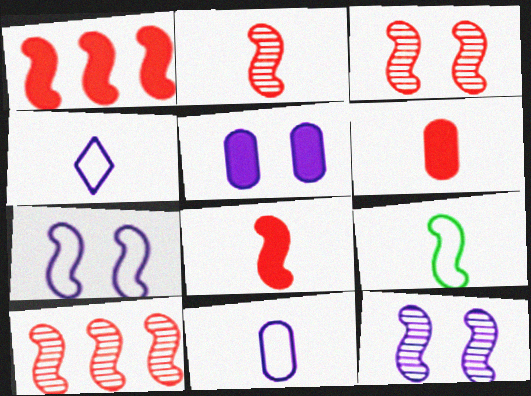[[1, 9, 12], 
[2, 3, 10]]